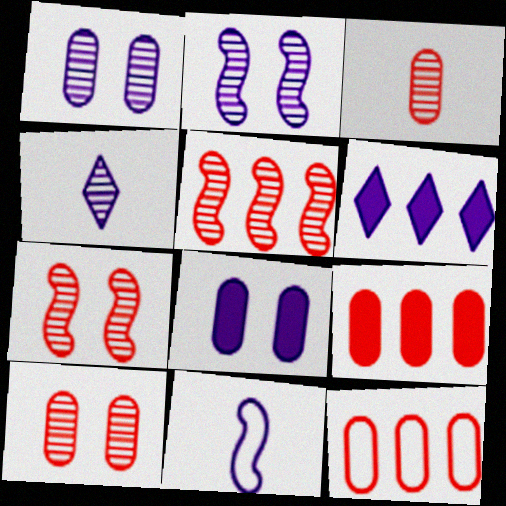[[1, 6, 11]]